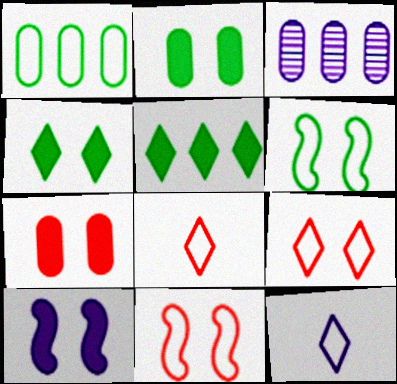[[1, 11, 12], 
[3, 10, 12], 
[4, 7, 10]]